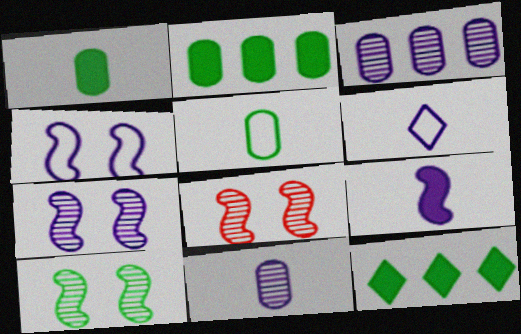[[2, 6, 8], 
[5, 10, 12], 
[6, 9, 11], 
[7, 8, 10]]